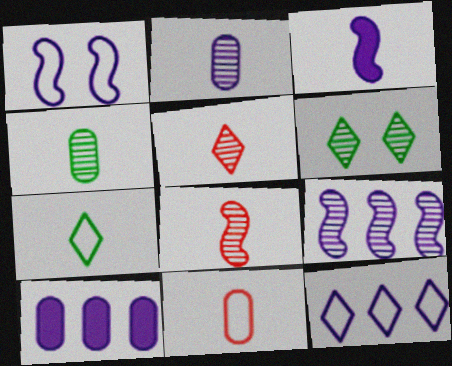[[1, 3, 9], 
[9, 10, 12]]